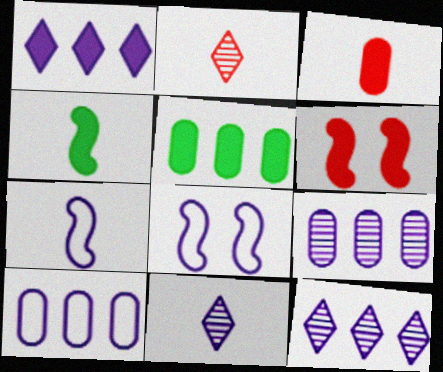[[2, 5, 8]]